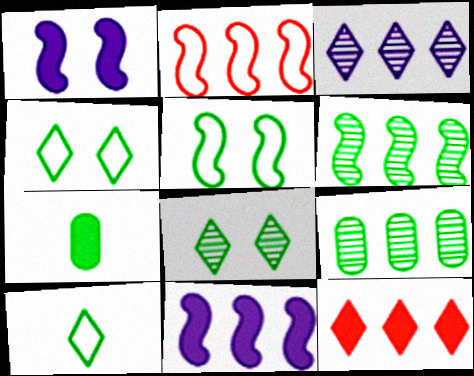[[1, 7, 12], 
[2, 6, 11], 
[4, 6, 7]]